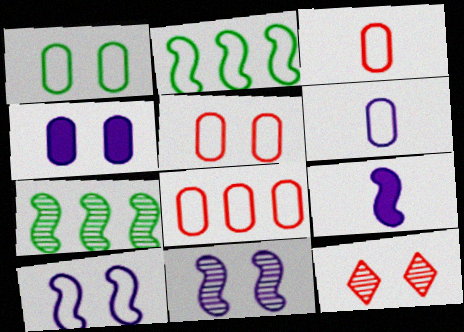[[1, 6, 8], 
[3, 5, 8]]